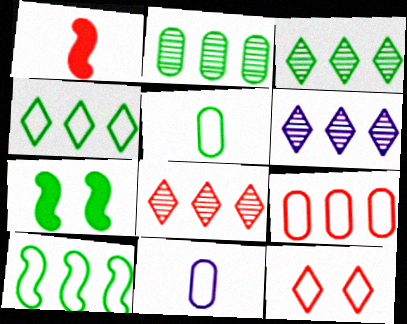[[3, 5, 7], 
[3, 6, 8], 
[7, 8, 11], 
[10, 11, 12]]